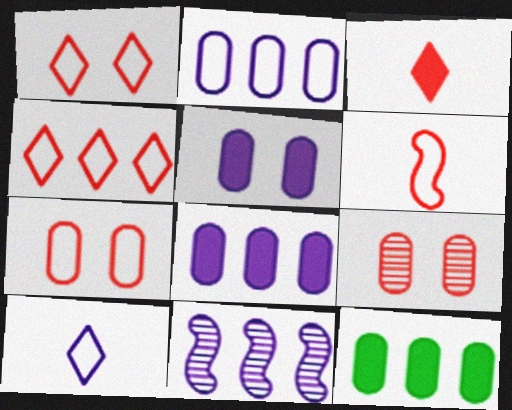[[4, 6, 7], 
[4, 11, 12], 
[5, 10, 11]]